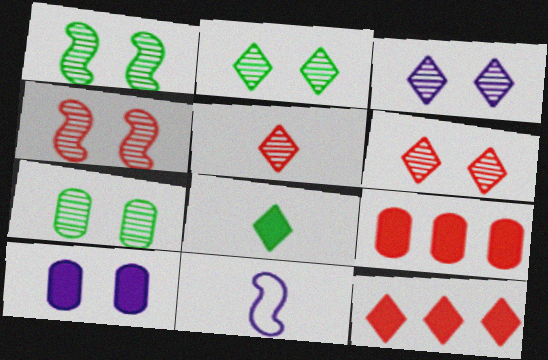[[1, 2, 7], 
[2, 3, 6], 
[2, 9, 11], 
[3, 4, 7], 
[7, 11, 12]]